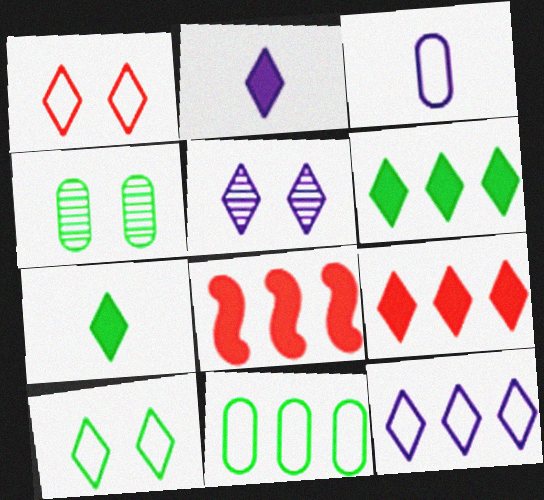[[2, 5, 12]]